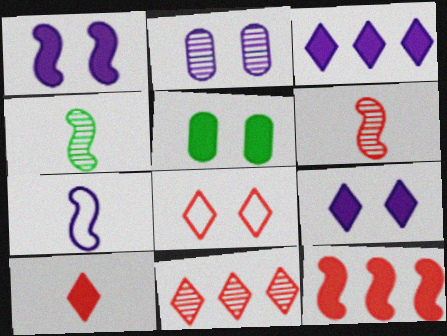[[2, 3, 7], 
[2, 4, 11], 
[5, 7, 11], 
[8, 10, 11]]